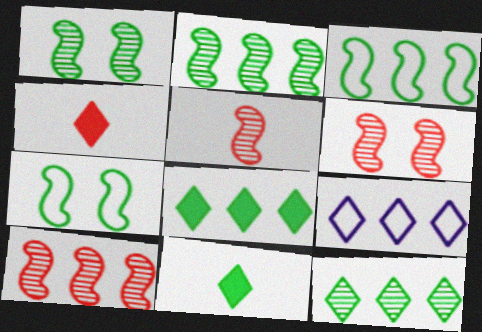[[5, 6, 10]]